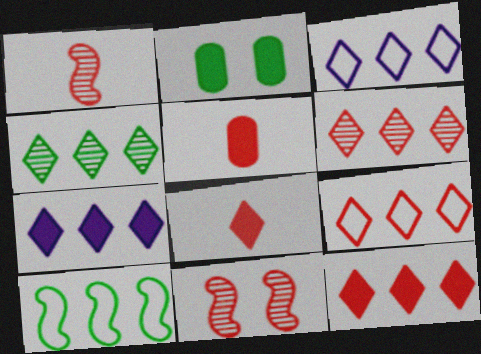[[1, 2, 3], 
[3, 4, 12], 
[4, 7, 9], 
[5, 9, 11], 
[6, 9, 12]]